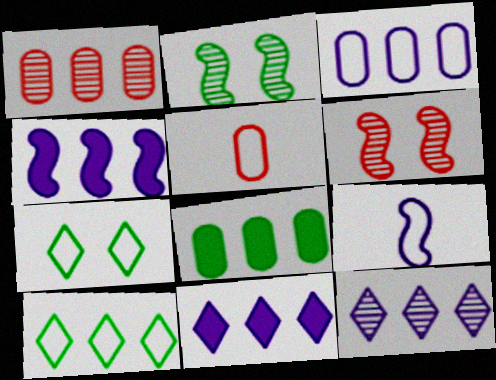[[1, 3, 8], 
[1, 4, 10], 
[2, 5, 11], 
[3, 4, 12]]